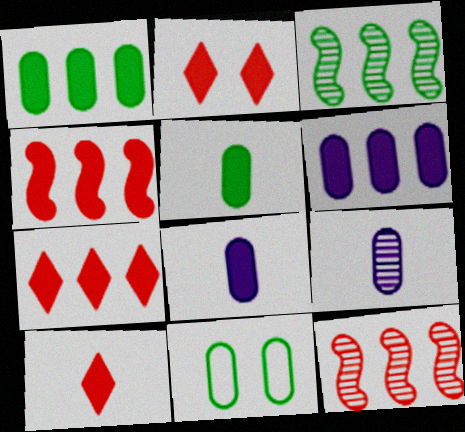[[2, 7, 10]]